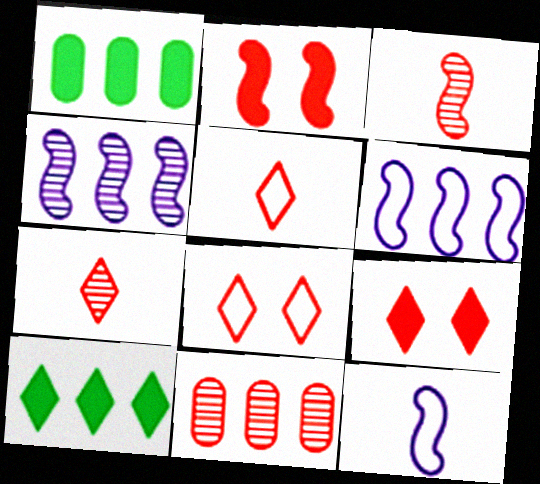[[2, 5, 11], 
[6, 10, 11]]